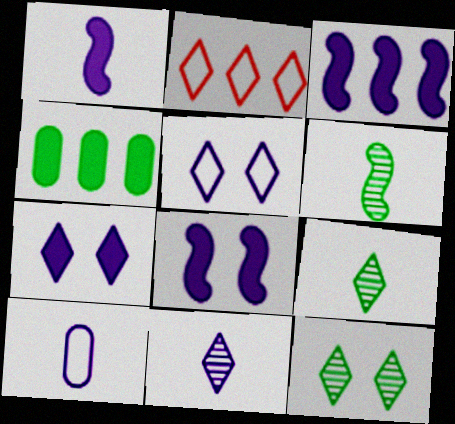[[1, 3, 8], 
[1, 10, 11], 
[2, 7, 9]]